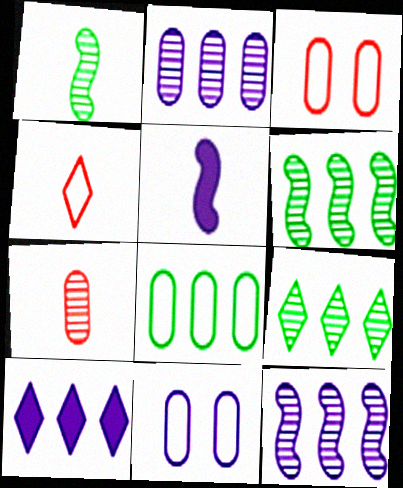[[1, 3, 10], 
[3, 5, 9]]